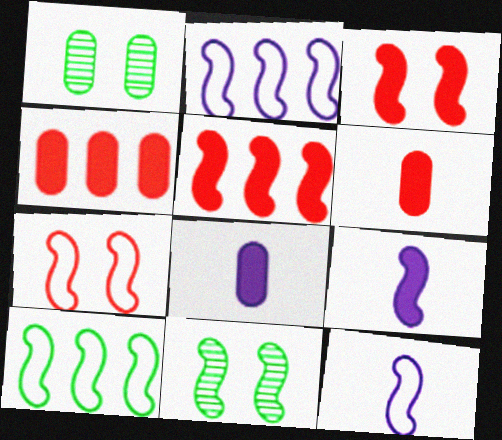[[5, 11, 12], 
[7, 10, 12]]